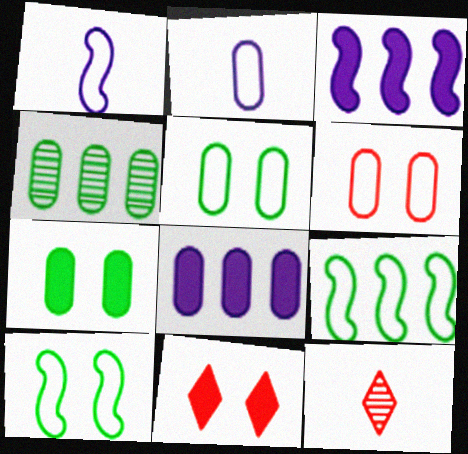[[1, 4, 11], 
[3, 5, 12], 
[8, 10, 12]]